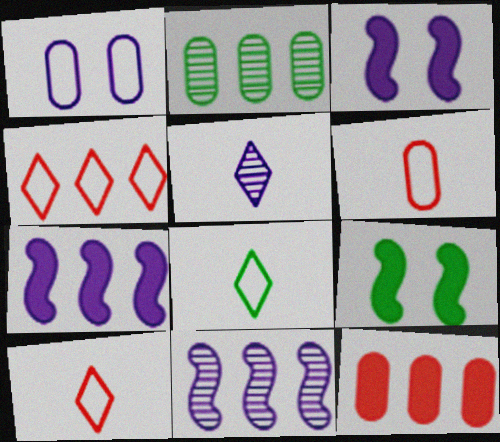[[1, 5, 7], 
[2, 3, 10], 
[2, 4, 7], 
[2, 8, 9]]